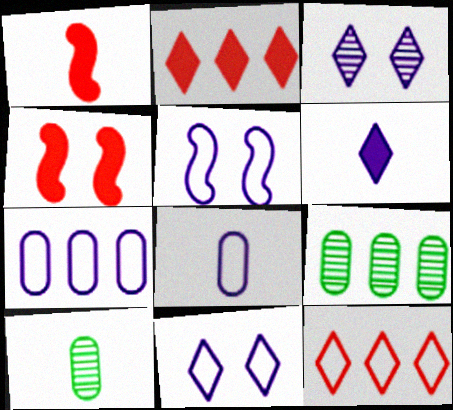[[1, 9, 11], 
[2, 5, 10]]